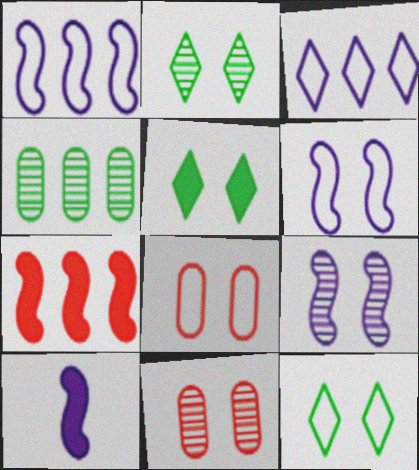[[1, 9, 10], 
[2, 5, 12], 
[2, 9, 11], 
[3, 4, 7], 
[5, 6, 11], 
[5, 8, 9], 
[6, 8, 12]]